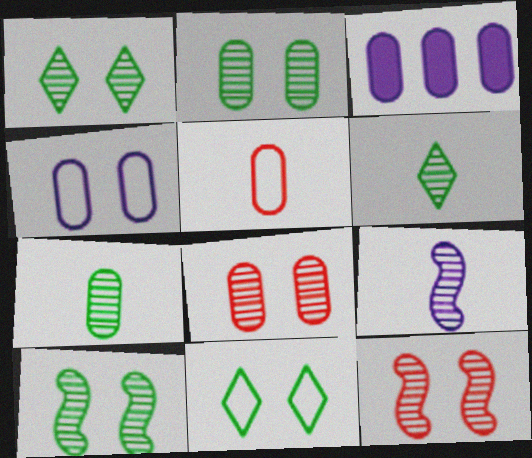[[1, 2, 10], 
[2, 3, 5]]